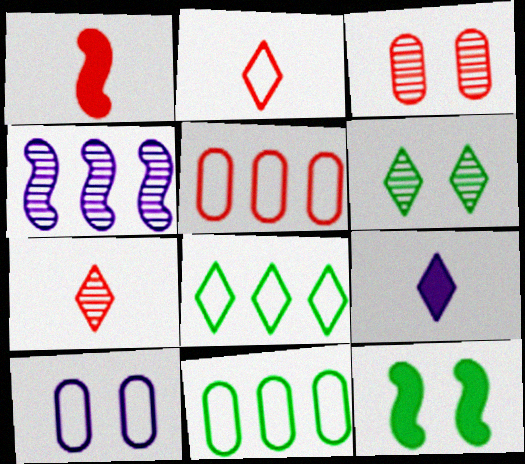[[4, 9, 10]]